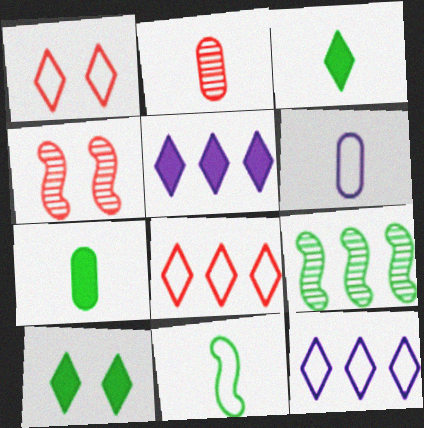[[2, 6, 7], 
[4, 7, 12]]